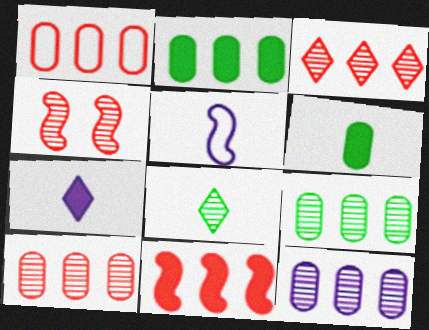[[1, 2, 12], 
[1, 3, 11], 
[4, 8, 12], 
[9, 10, 12]]